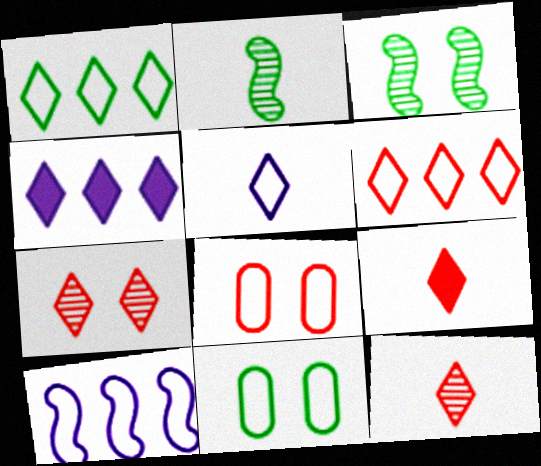[[2, 4, 8], 
[6, 7, 9]]